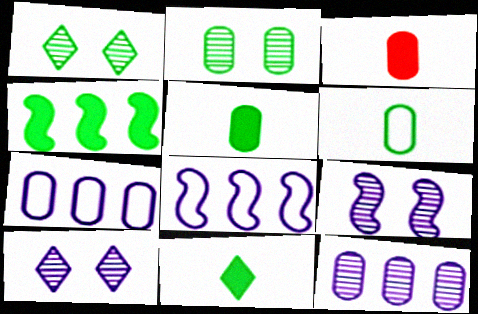[[1, 3, 8], 
[1, 4, 6], 
[2, 3, 7]]